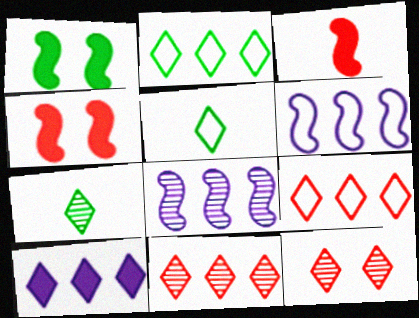[[2, 10, 11], 
[5, 10, 12]]